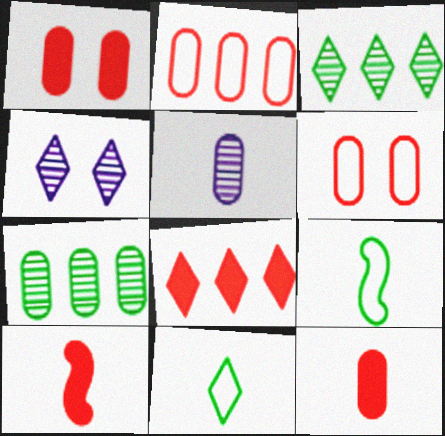[[1, 8, 10], 
[4, 8, 11], 
[5, 10, 11]]